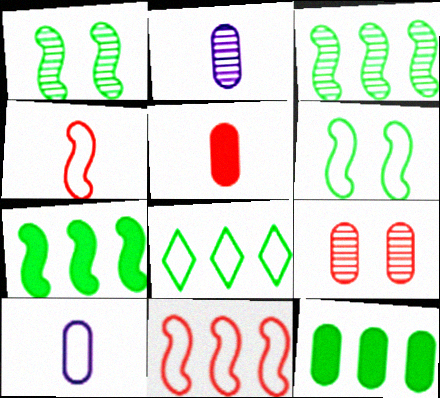[[3, 8, 12], 
[9, 10, 12]]